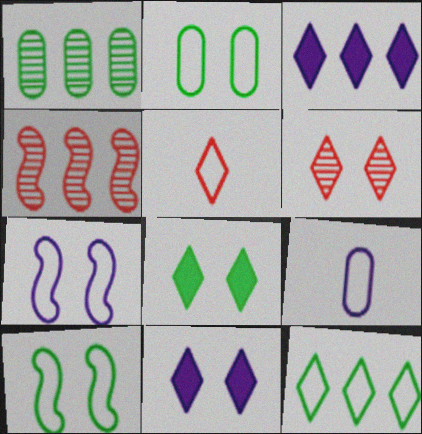[[4, 8, 9]]